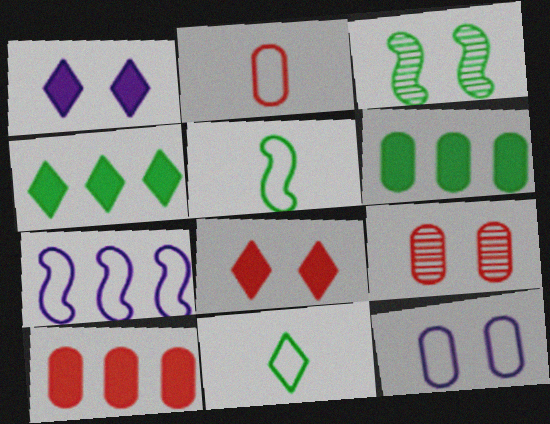[[2, 9, 10], 
[3, 6, 11], 
[3, 8, 12]]